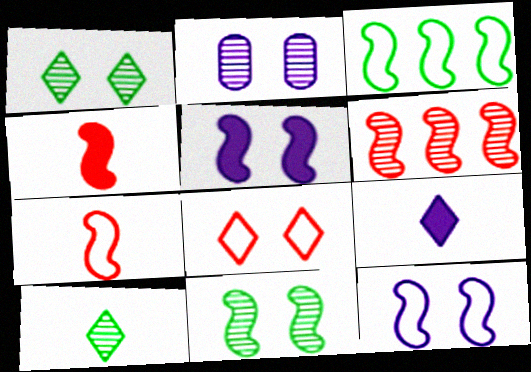[[2, 6, 10], 
[3, 7, 12]]